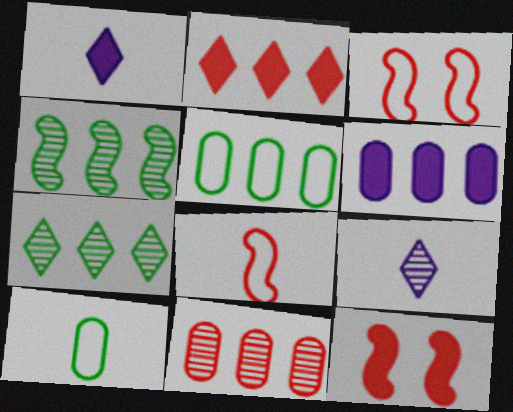[[5, 6, 11], 
[5, 9, 12]]